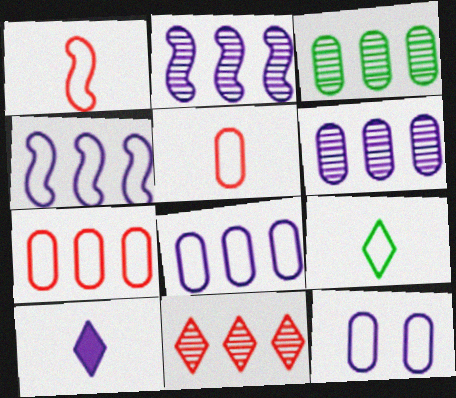[[2, 3, 11], 
[2, 10, 12]]